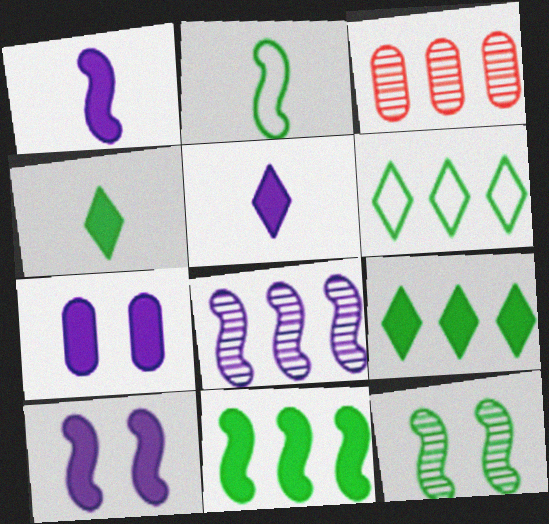[[2, 11, 12]]